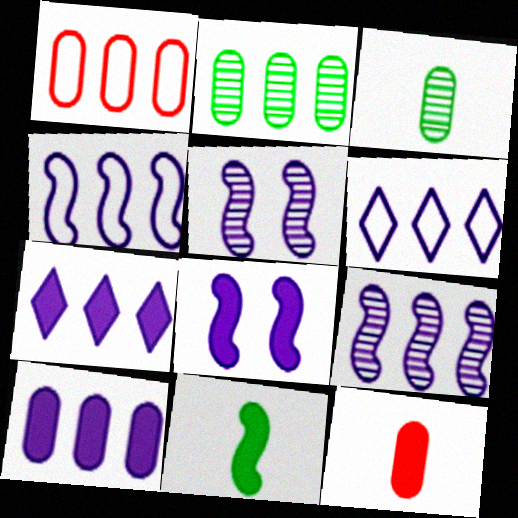[[1, 2, 10], 
[6, 9, 10]]